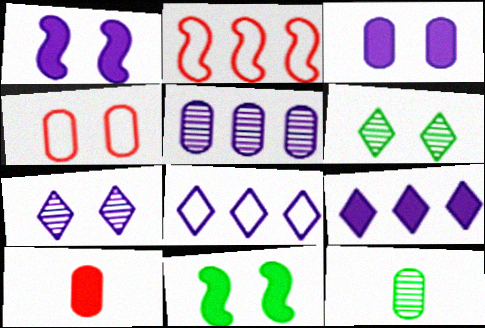[[1, 4, 6], 
[4, 7, 11], 
[9, 10, 11]]